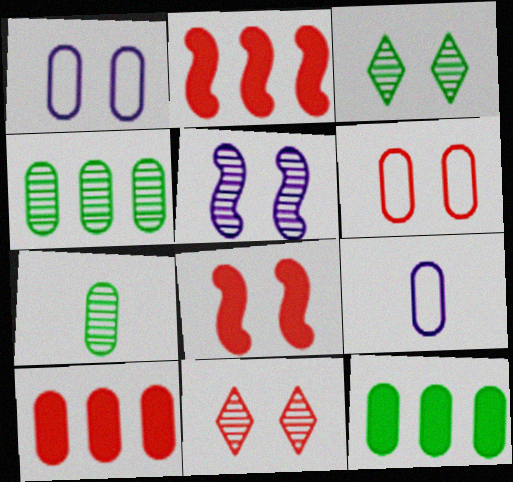[[1, 3, 8], 
[1, 7, 10], 
[2, 3, 9], 
[6, 8, 11]]